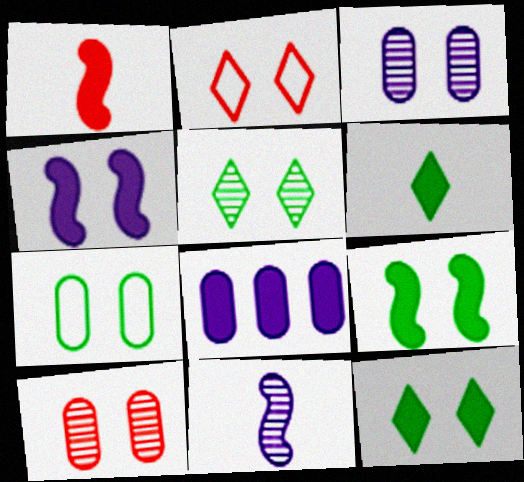[[1, 8, 12], 
[2, 3, 9], 
[5, 7, 9]]